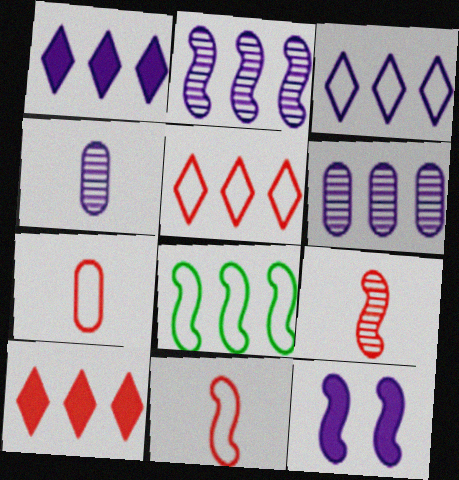[[3, 4, 12], 
[6, 8, 10], 
[8, 9, 12]]